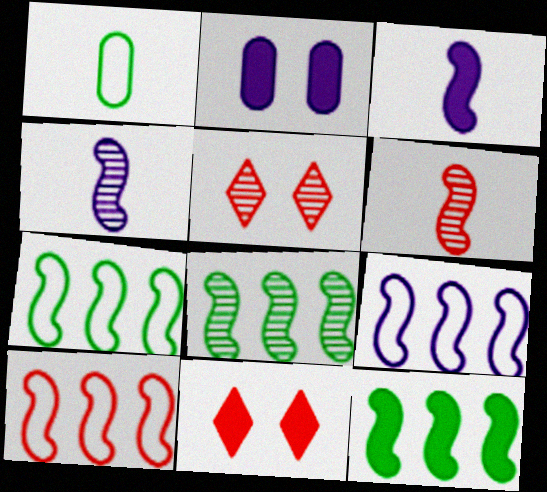[[7, 8, 12], 
[7, 9, 10]]